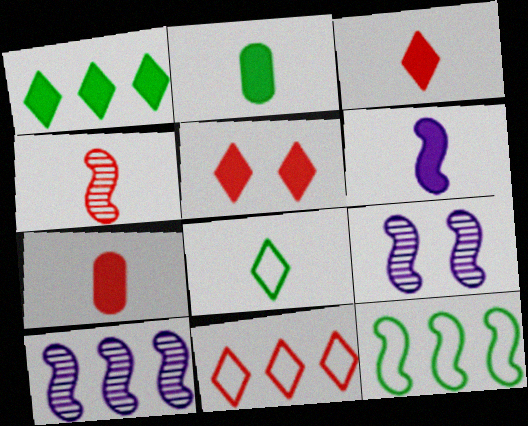[[2, 3, 6], 
[2, 9, 11]]